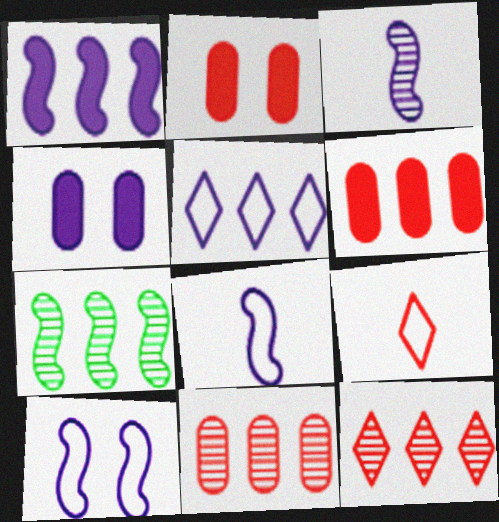[[1, 3, 10], 
[3, 4, 5], 
[4, 7, 9], 
[5, 6, 7]]